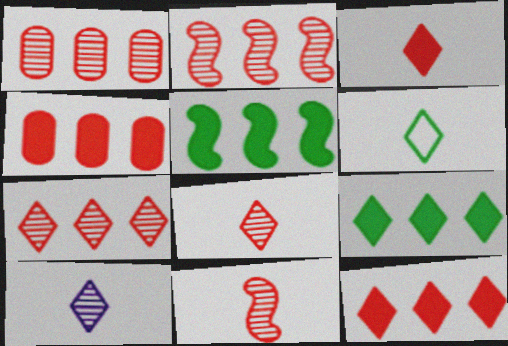[[1, 2, 7], 
[3, 6, 10]]